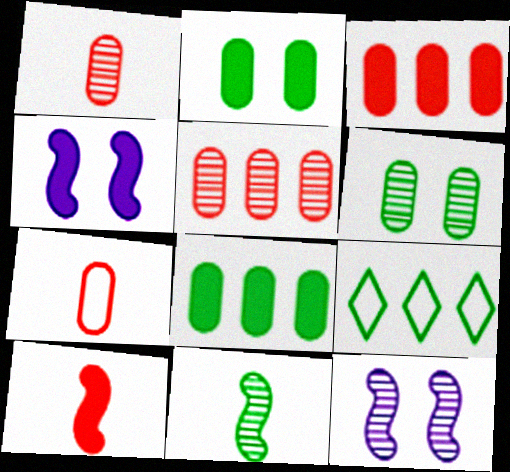[[1, 4, 9], 
[2, 9, 11]]